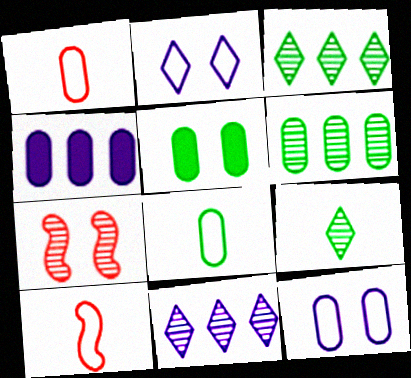[[2, 5, 7], 
[5, 6, 8], 
[5, 10, 11]]